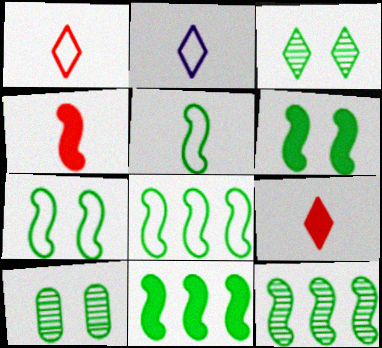[[5, 6, 12], 
[5, 7, 8], 
[8, 11, 12]]